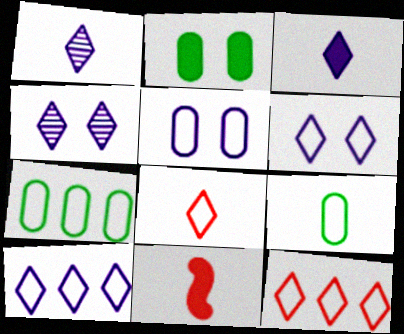[[1, 9, 11], 
[3, 4, 10], 
[4, 7, 11]]